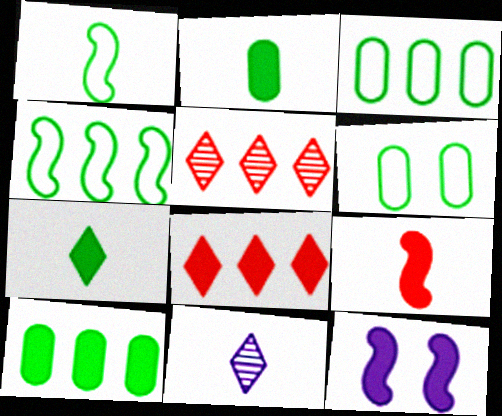[[2, 8, 12]]